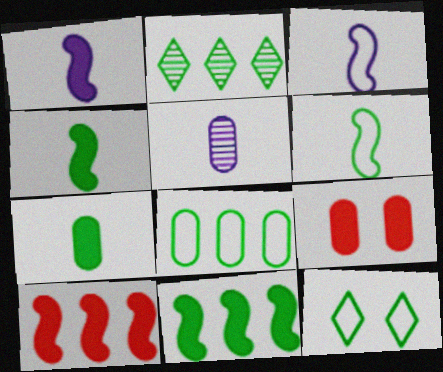[[2, 3, 9], 
[2, 8, 11], 
[5, 8, 9], 
[5, 10, 12], 
[6, 8, 12]]